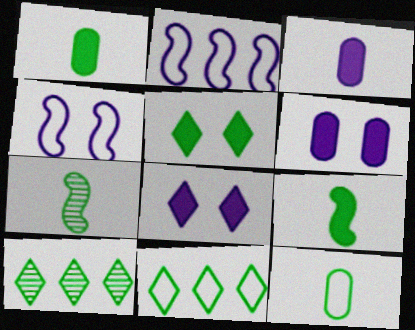[]